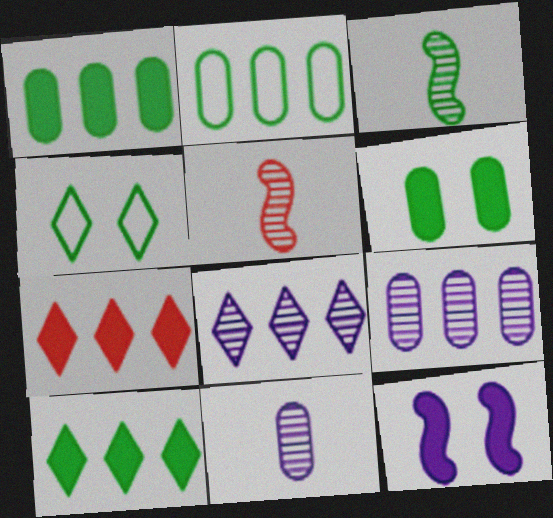[[1, 3, 4]]